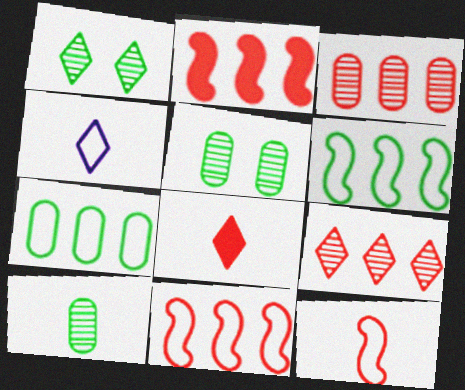[[2, 4, 5]]